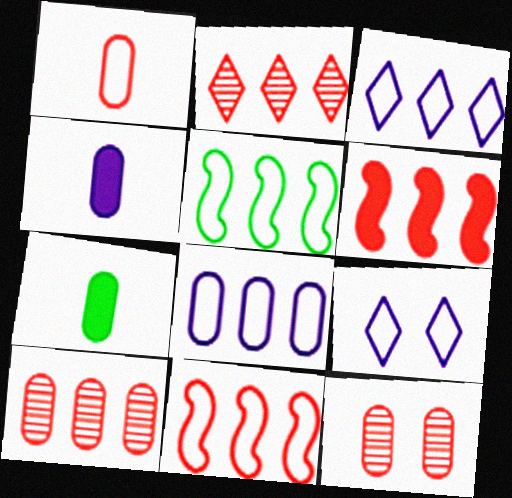[[1, 5, 9], 
[7, 8, 12]]